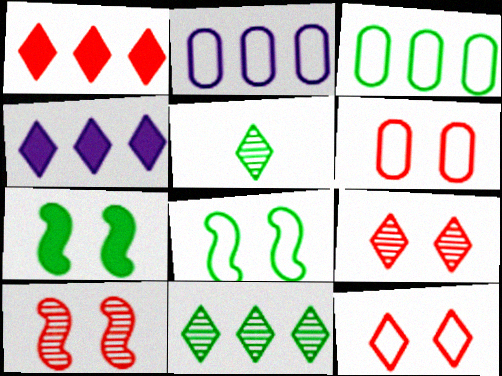[[3, 5, 7], 
[4, 5, 12]]